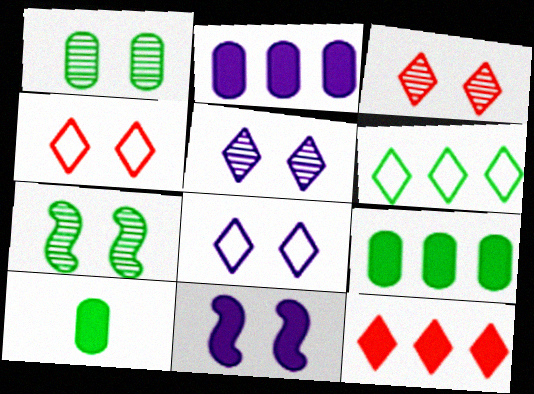[[1, 4, 11], 
[6, 7, 10], 
[10, 11, 12]]